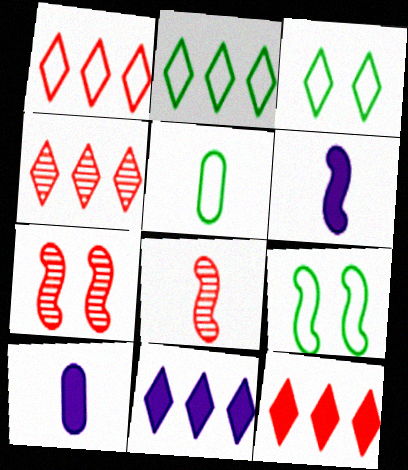[[1, 4, 12], 
[2, 4, 11], 
[2, 5, 9], 
[2, 7, 10], 
[4, 9, 10], 
[5, 7, 11]]